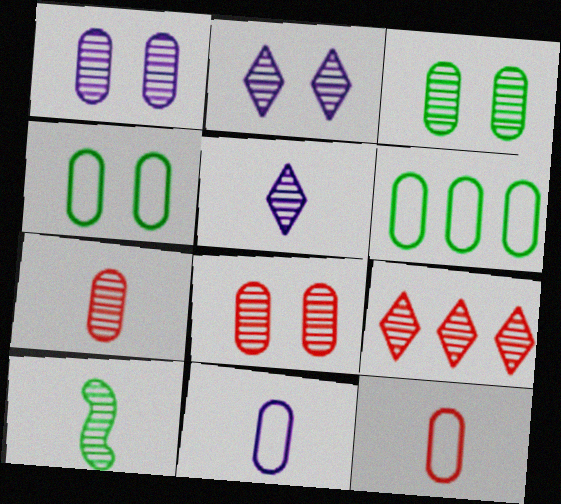[[1, 3, 8], 
[1, 9, 10], 
[5, 7, 10]]